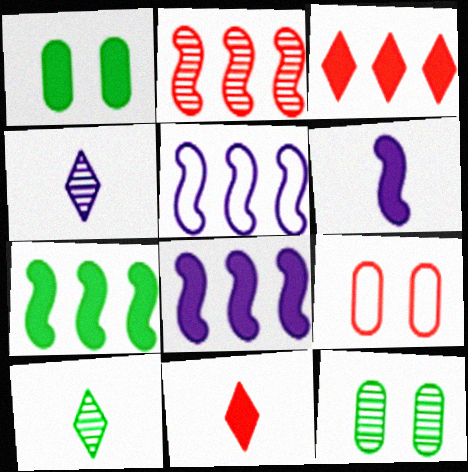[[1, 3, 6], 
[1, 8, 11], 
[2, 4, 12], 
[2, 5, 7], 
[2, 9, 11], 
[4, 7, 9], 
[5, 11, 12], 
[8, 9, 10]]